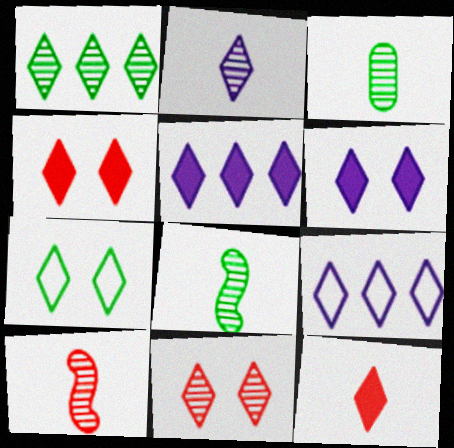[[1, 2, 11], 
[2, 3, 10], 
[2, 6, 9], 
[6, 7, 11]]